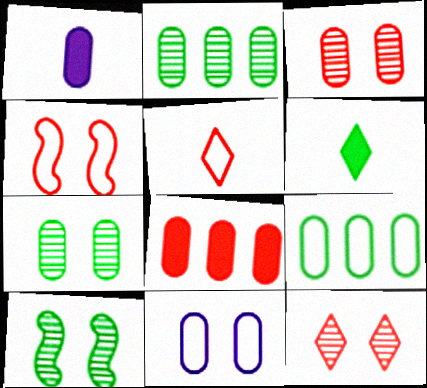[[1, 3, 9], 
[6, 9, 10]]